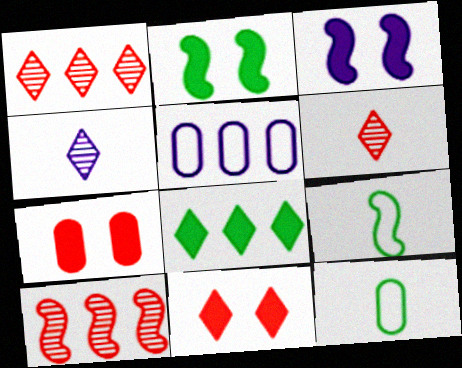[[1, 3, 12], 
[2, 5, 6], 
[3, 4, 5], 
[3, 9, 10], 
[5, 8, 10]]